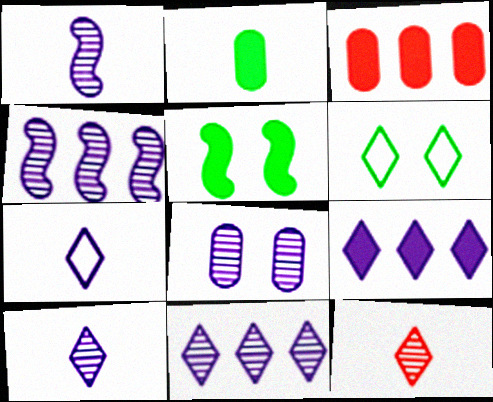[[1, 3, 6], 
[1, 8, 11], 
[4, 8, 10], 
[6, 9, 12]]